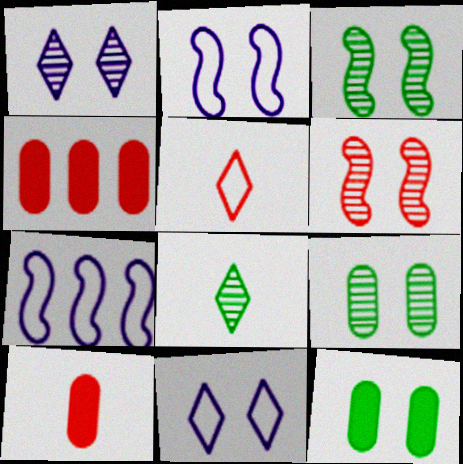[[1, 6, 9], 
[2, 4, 8], 
[4, 5, 6], 
[6, 11, 12]]